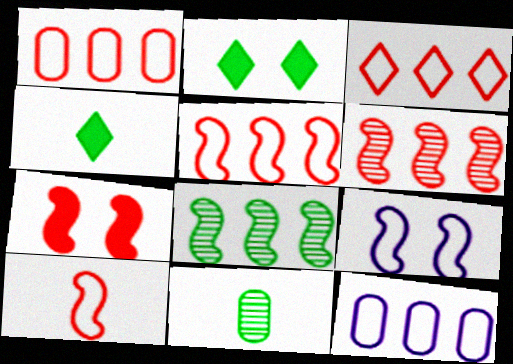[[1, 3, 5], 
[6, 7, 10]]